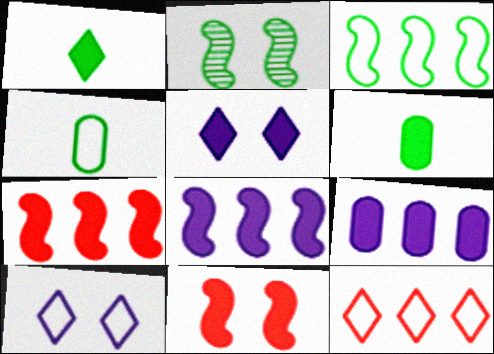[[1, 9, 11], 
[5, 6, 7]]